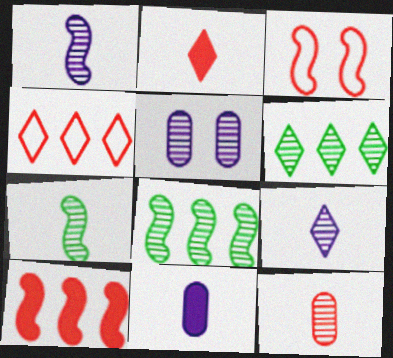[[3, 6, 11], 
[7, 9, 12]]